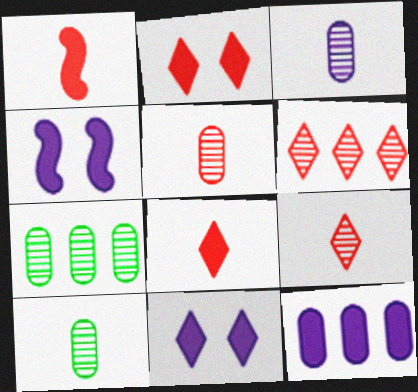[[3, 5, 10]]